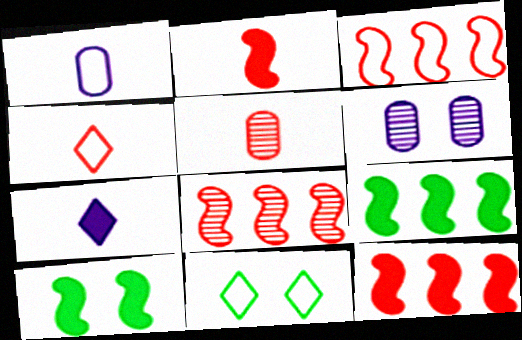[[1, 3, 11], 
[2, 4, 5], 
[3, 8, 12], 
[4, 6, 9]]